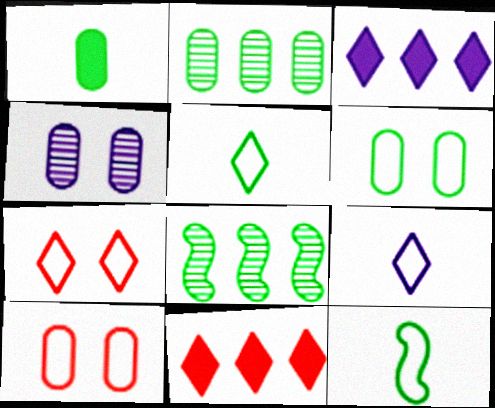[[1, 2, 6], 
[4, 11, 12]]